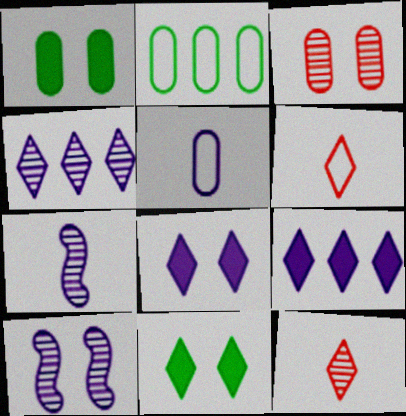[[4, 6, 11], 
[5, 9, 10]]